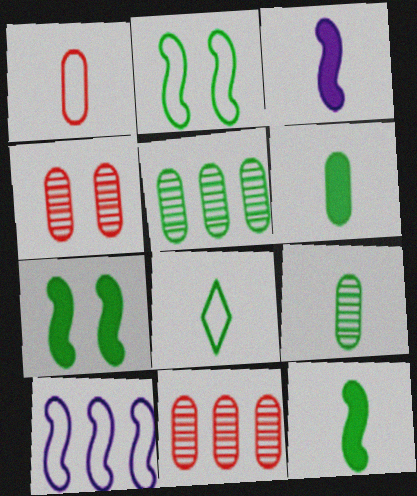[[5, 7, 8], 
[8, 9, 12]]